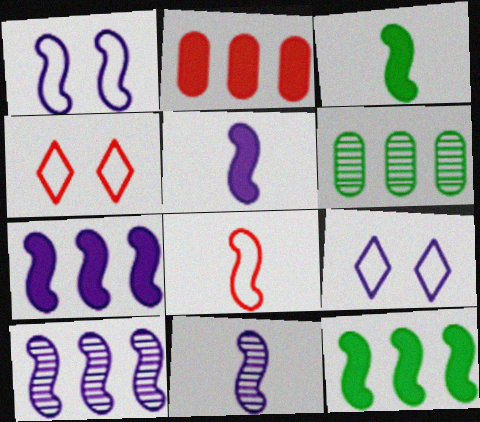[[1, 5, 10], 
[1, 7, 11], 
[3, 8, 11], 
[4, 5, 6]]